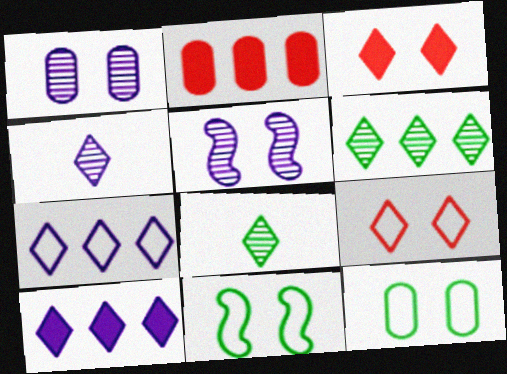[[1, 3, 11], 
[2, 4, 11], 
[3, 5, 12], 
[3, 7, 8], 
[8, 9, 10]]